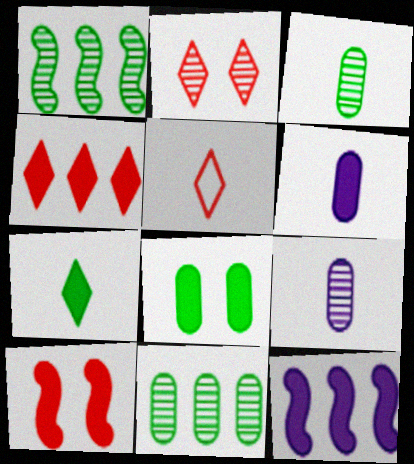[[1, 2, 9], 
[2, 4, 5]]